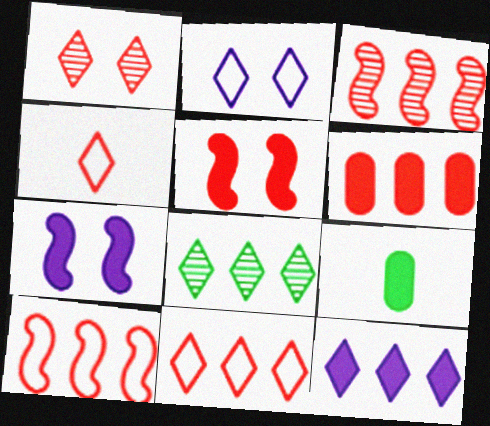[[2, 3, 9], 
[3, 6, 11], 
[5, 9, 12], 
[8, 11, 12]]